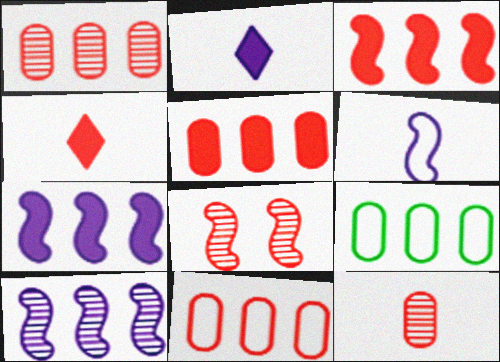[[1, 5, 11], 
[2, 8, 9], 
[4, 8, 11]]